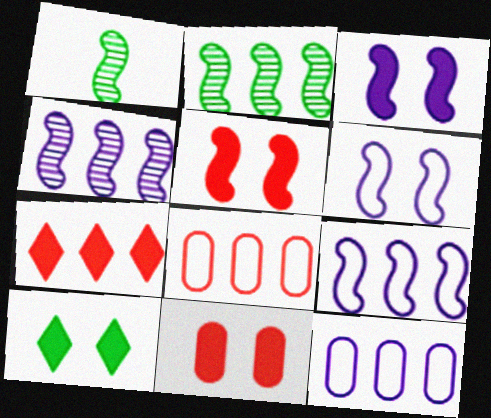[[1, 5, 9], 
[2, 7, 12], 
[3, 10, 11]]